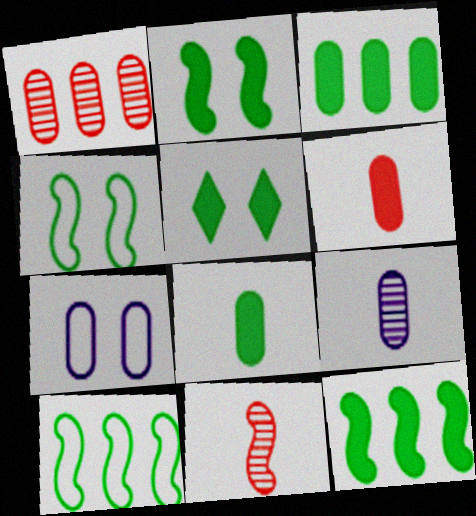[[1, 7, 8], 
[5, 8, 12]]